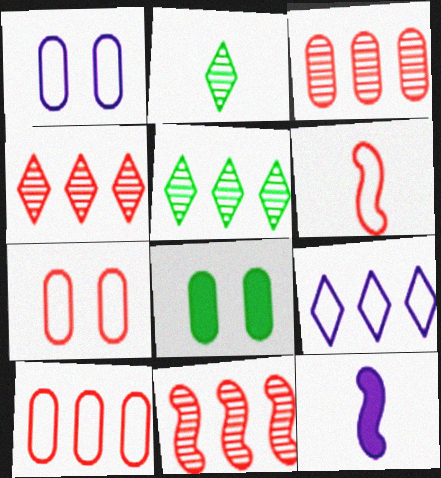[[3, 4, 11], 
[5, 7, 12]]